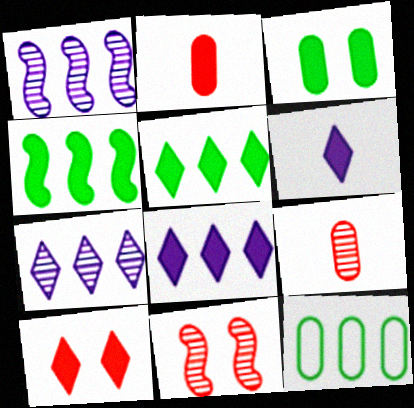[[5, 6, 10], 
[6, 11, 12]]